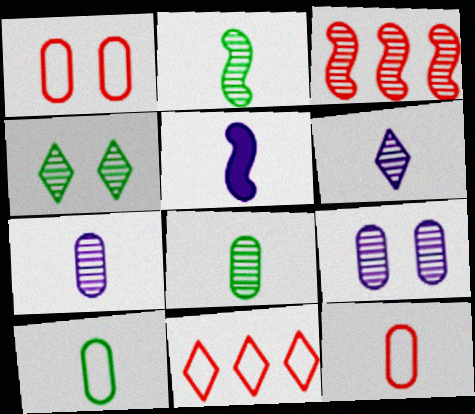[[3, 4, 7]]